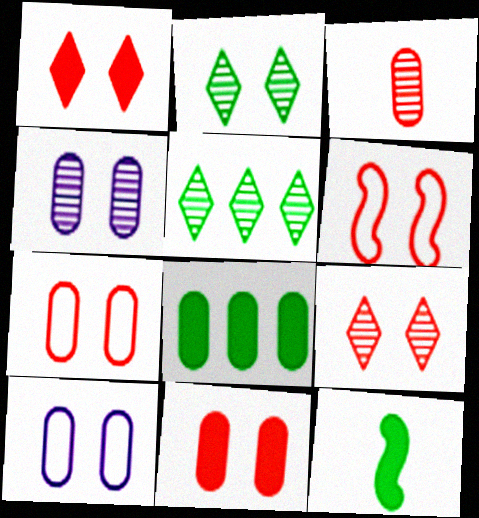[[3, 8, 10], 
[6, 9, 11]]